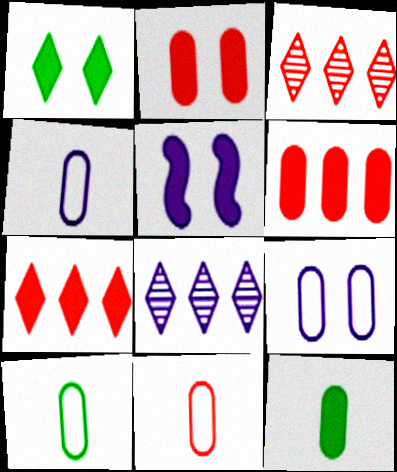[[1, 2, 5], 
[3, 5, 10], 
[4, 5, 8], 
[4, 10, 11], 
[5, 7, 12]]